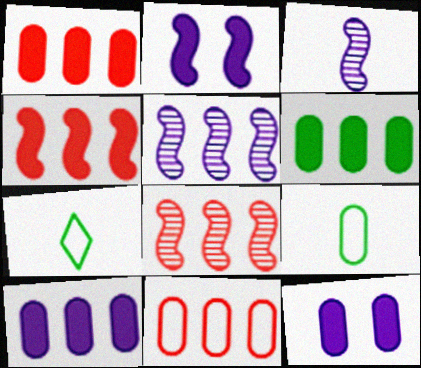[[1, 6, 10], 
[7, 8, 12]]